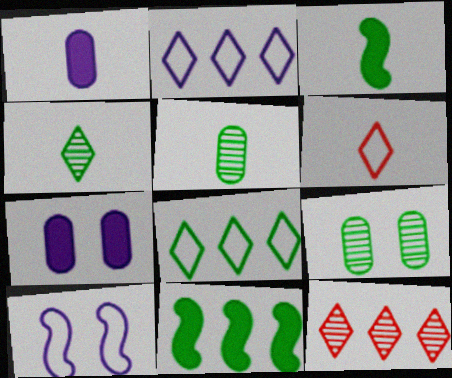[[3, 8, 9]]